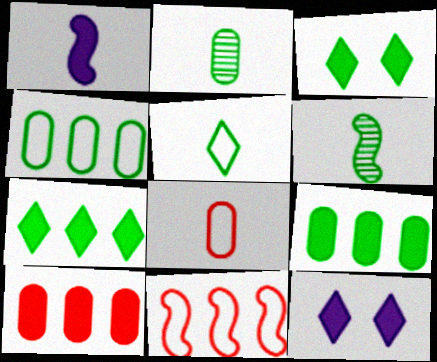[[1, 3, 10], 
[2, 11, 12], 
[3, 4, 6]]